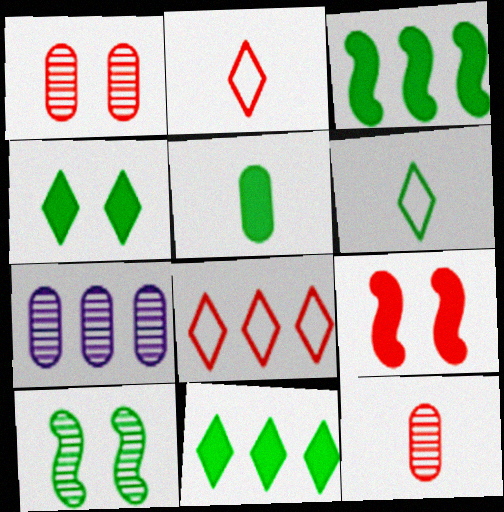[[3, 4, 5], 
[3, 7, 8], 
[6, 7, 9], 
[8, 9, 12]]